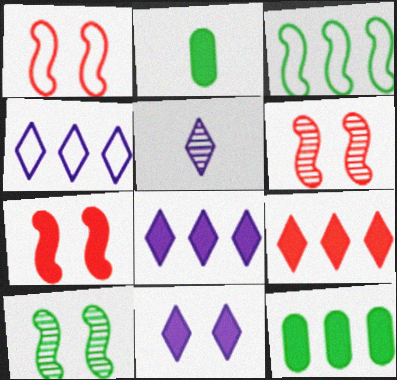[[1, 5, 12], 
[1, 6, 7], 
[2, 4, 6], 
[2, 7, 8], 
[4, 5, 11]]